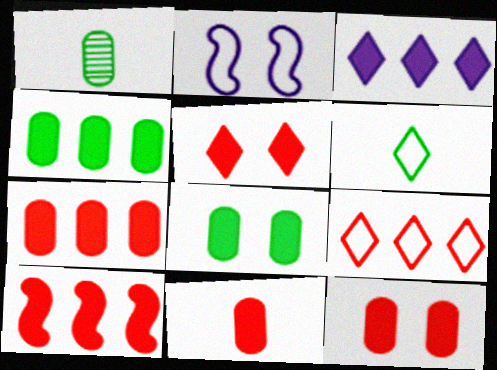[[3, 4, 10], 
[5, 10, 11], 
[7, 11, 12]]